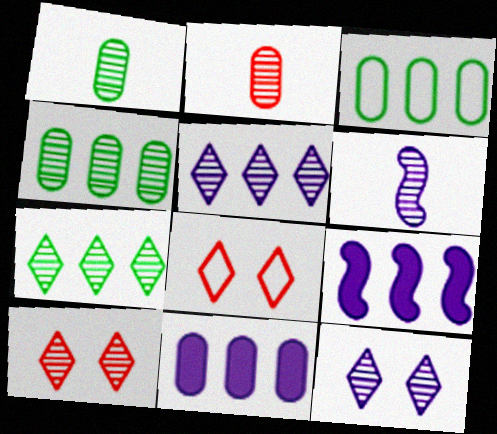[[1, 8, 9], 
[4, 6, 10]]